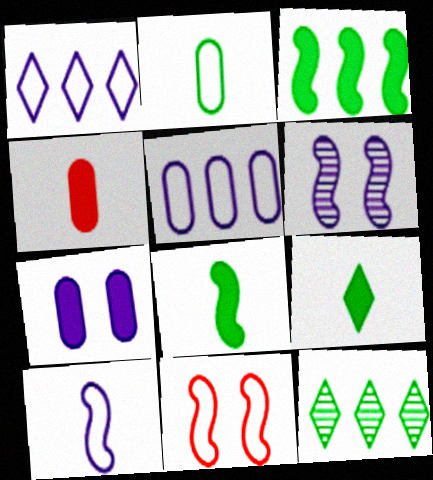[[1, 2, 11]]